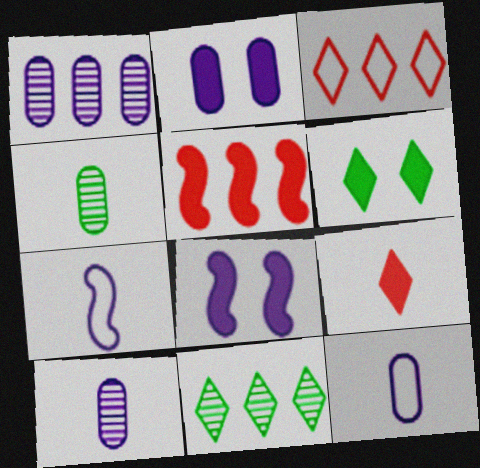[[1, 2, 12], 
[3, 4, 8], 
[4, 7, 9]]